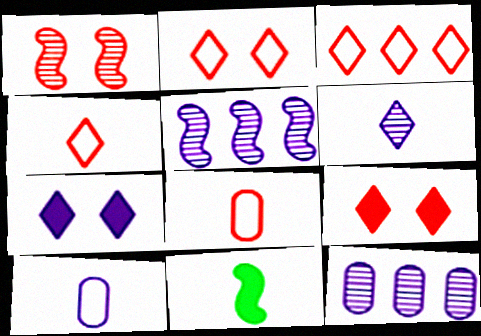[[2, 3, 4], 
[2, 11, 12], 
[5, 7, 10], 
[6, 8, 11]]